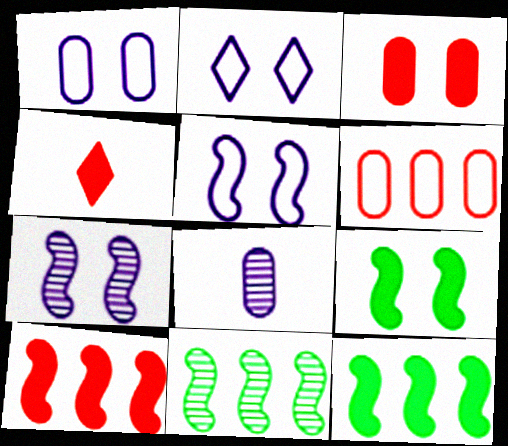[[1, 2, 5], 
[1, 4, 11], 
[3, 4, 10]]